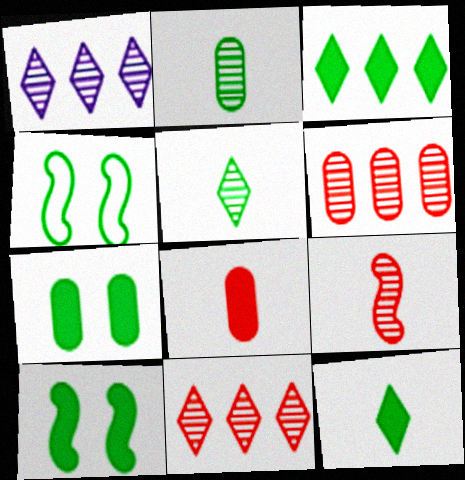[[1, 4, 8], 
[2, 3, 4]]